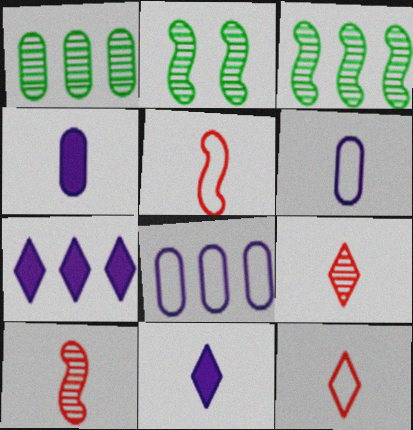[]